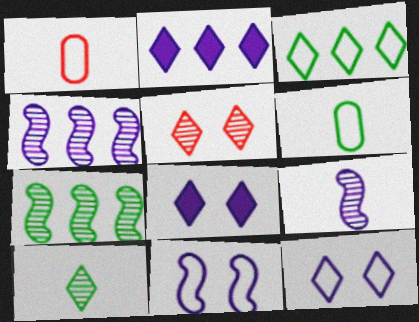[[1, 3, 11], 
[1, 7, 8]]